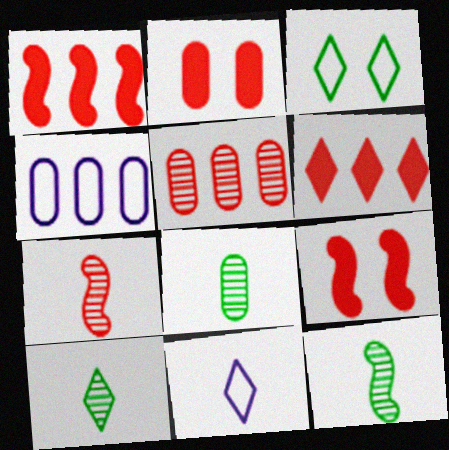[[2, 4, 8], 
[4, 9, 10], 
[8, 10, 12]]